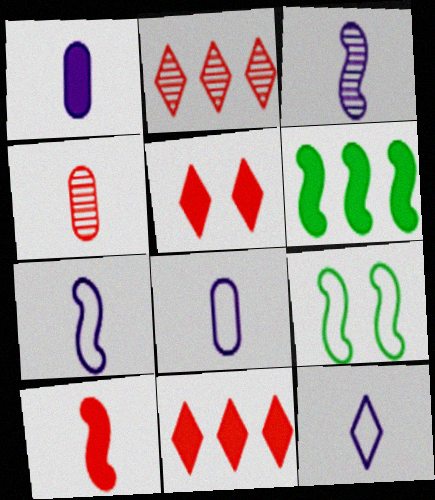[[1, 2, 9], 
[1, 3, 12], 
[1, 5, 6], 
[7, 8, 12]]